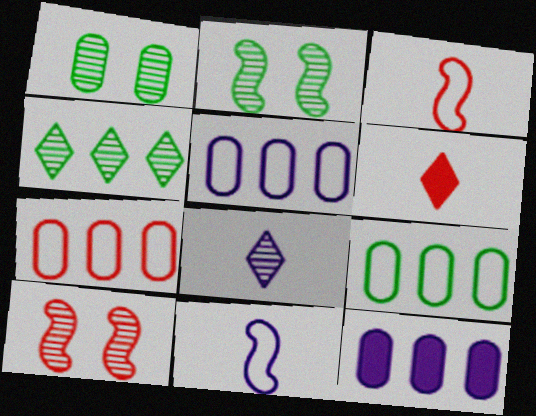[[2, 5, 6], 
[5, 7, 9], 
[6, 7, 10]]